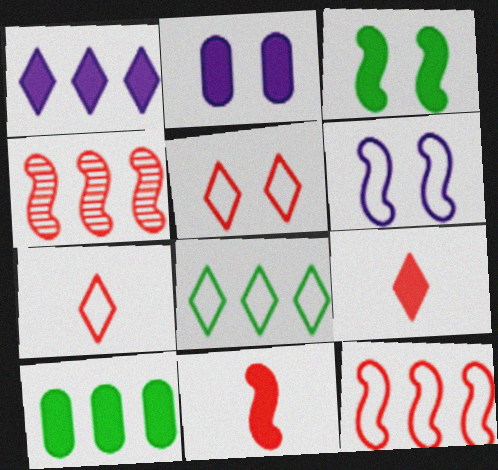[]